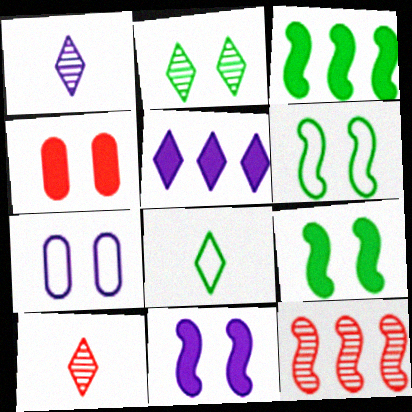[[3, 7, 10]]